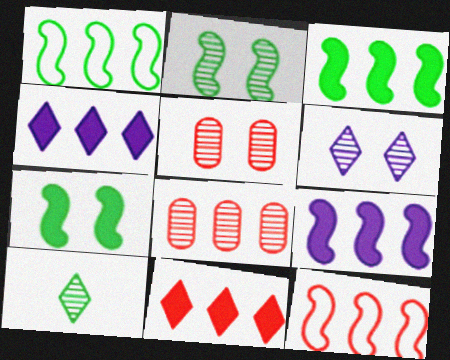[[1, 4, 8], 
[2, 5, 6], 
[8, 11, 12]]